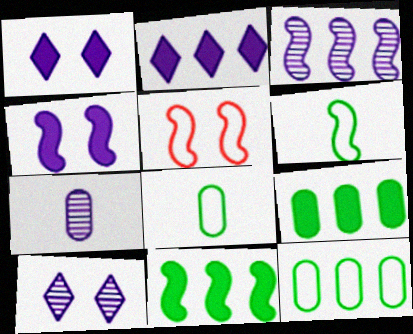[[3, 7, 10]]